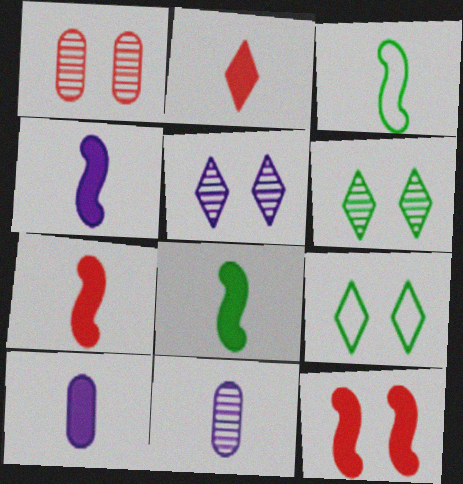[[2, 3, 11], 
[2, 8, 10], 
[4, 7, 8]]